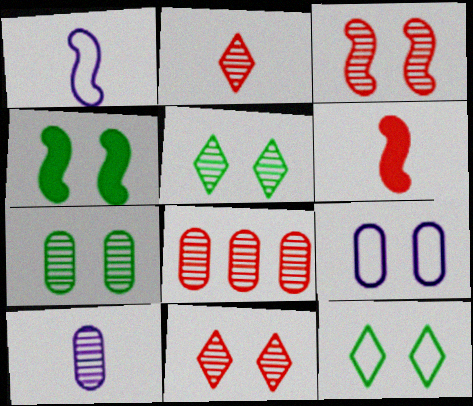[[2, 3, 8], 
[4, 7, 12], 
[4, 9, 11], 
[7, 8, 10]]